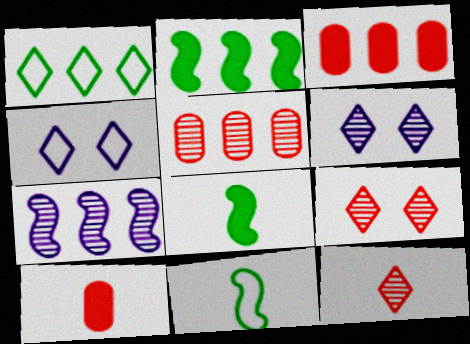[[1, 3, 7], 
[3, 6, 11], 
[4, 5, 8]]